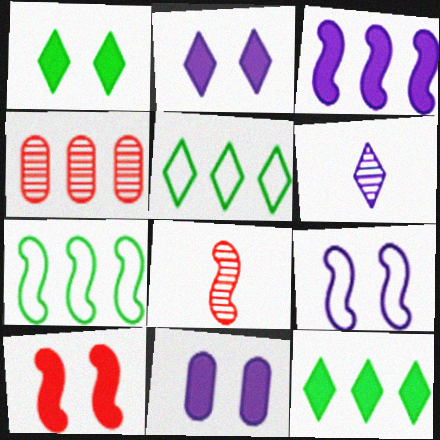[[1, 10, 11], 
[3, 4, 5], 
[5, 8, 11]]